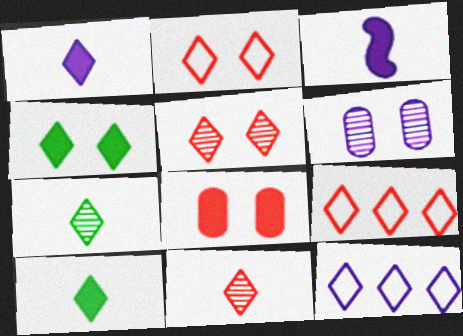[[3, 6, 12], 
[4, 11, 12], 
[5, 10, 12]]